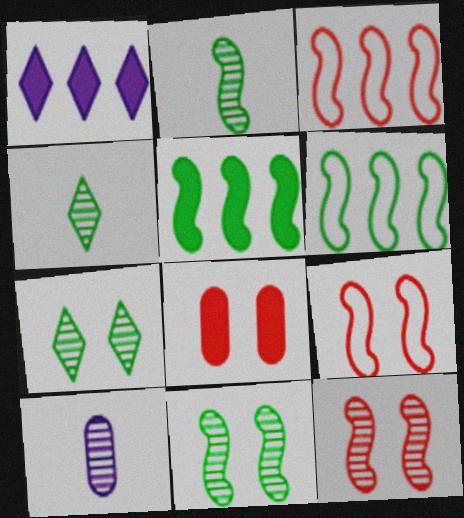[]